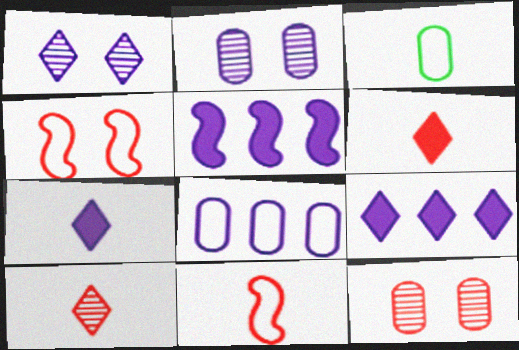[]